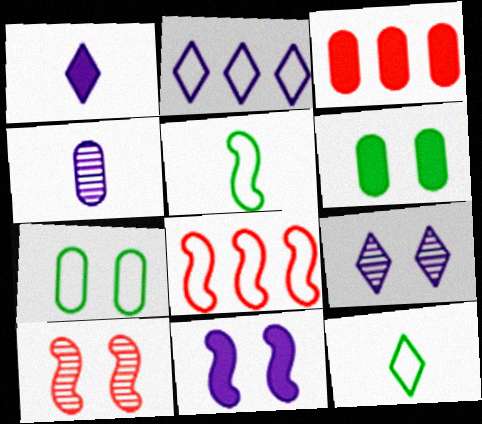[[1, 2, 9], 
[2, 4, 11], 
[3, 4, 7], 
[3, 5, 9]]